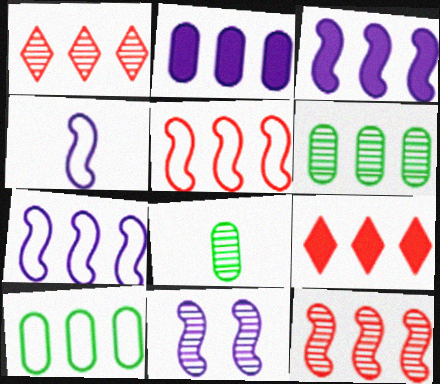[[1, 3, 10], 
[1, 8, 11], 
[3, 4, 11], 
[6, 7, 9]]